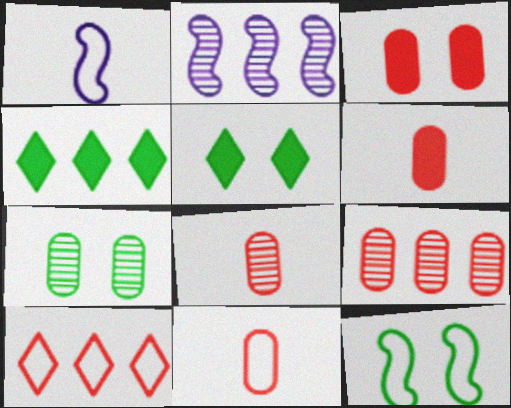[[1, 5, 9], 
[2, 5, 11], 
[3, 9, 11], 
[5, 7, 12], 
[6, 8, 11]]